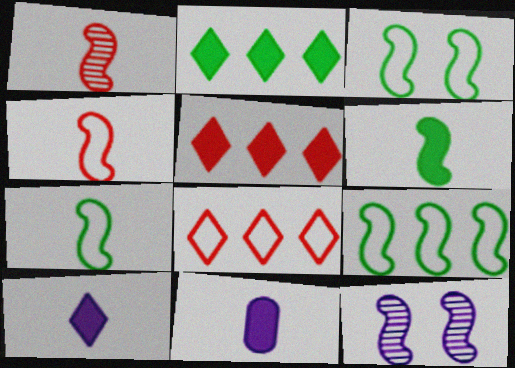[[3, 7, 9]]